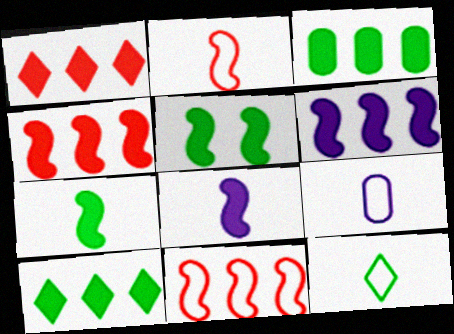[[1, 3, 6], 
[2, 9, 12], 
[4, 5, 8]]